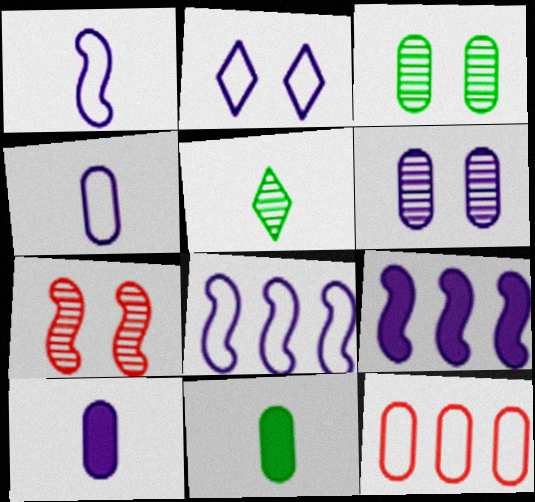[[2, 4, 8], 
[3, 10, 12], 
[6, 11, 12]]